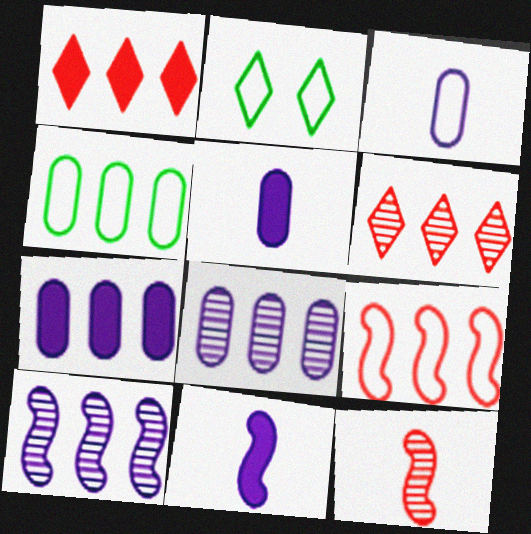[[1, 4, 10], 
[2, 3, 9], 
[2, 7, 12]]